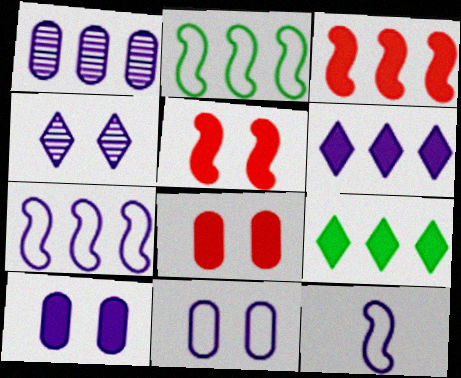[[1, 6, 7]]